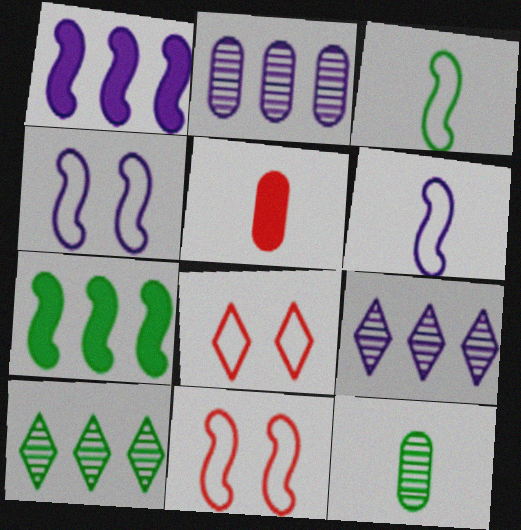[[1, 8, 12], 
[4, 5, 10]]